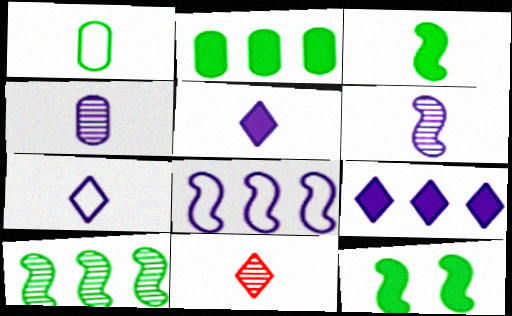[]